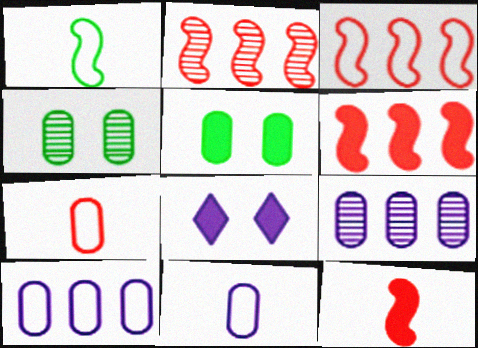[[2, 3, 6], 
[5, 7, 9]]